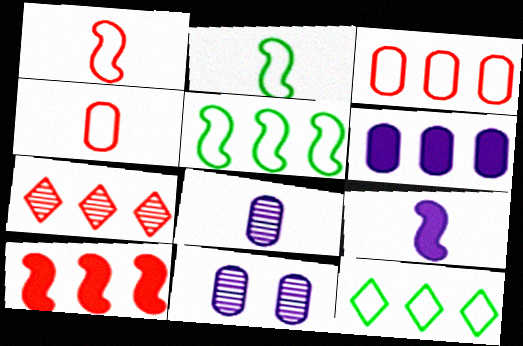[[3, 7, 10], 
[5, 6, 7]]